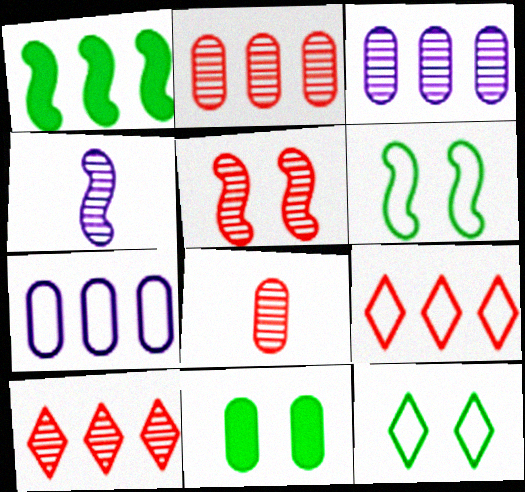[[1, 3, 9], 
[1, 7, 10], 
[4, 9, 11], 
[5, 8, 10], 
[7, 8, 11]]